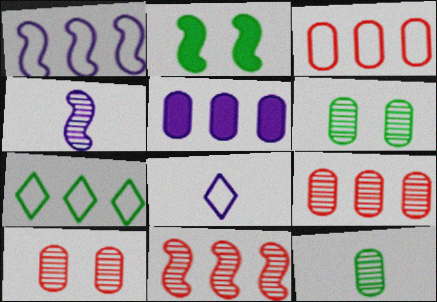[[1, 3, 7], 
[2, 7, 12], 
[2, 8, 9], 
[5, 7, 11]]